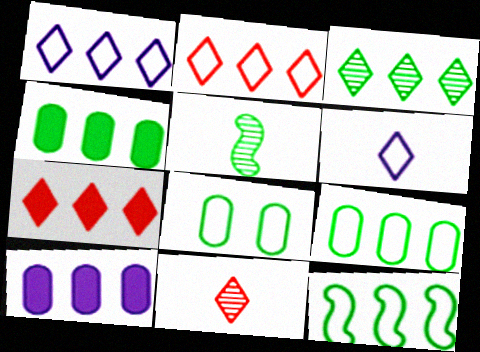[[1, 3, 7], 
[3, 4, 12]]